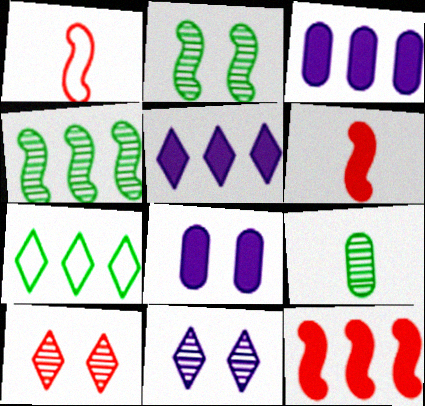[]